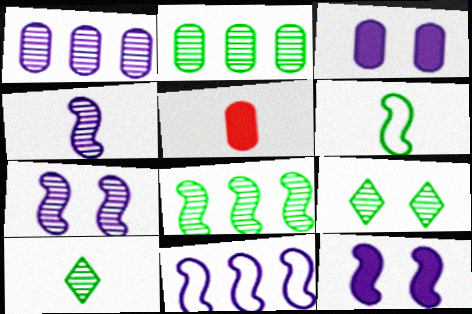[[4, 11, 12], 
[5, 9, 11]]